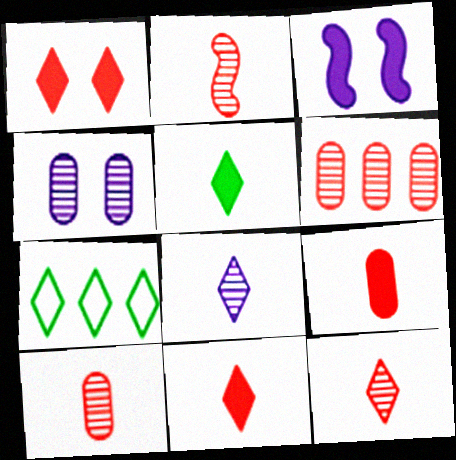[[1, 7, 8], 
[2, 10, 12], 
[3, 7, 10]]